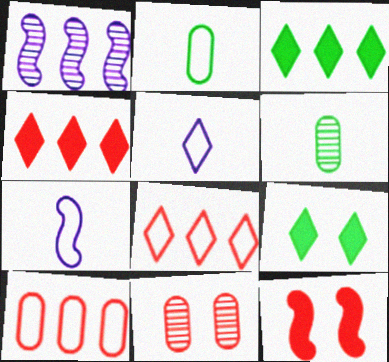[[1, 3, 10], 
[3, 7, 11]]